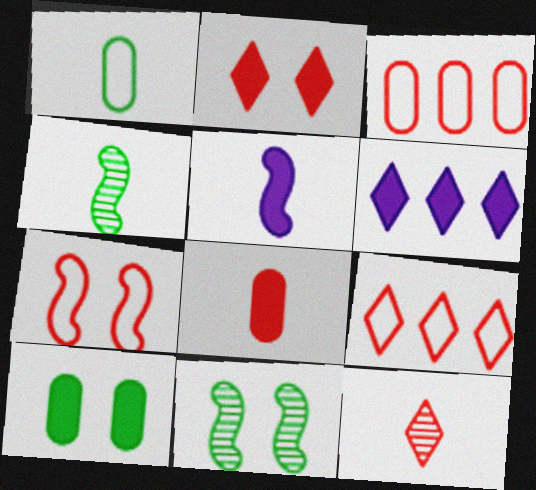[[1, 5, 12], 
[2, 9, 12]]